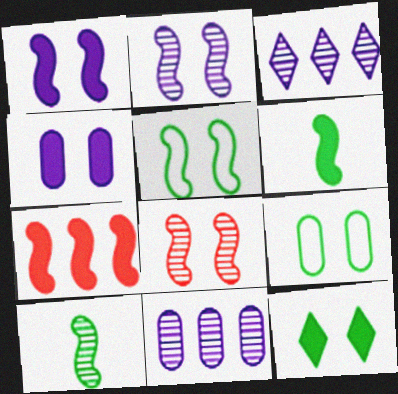[[1, 5, 8], 
[1, 6, 7]]